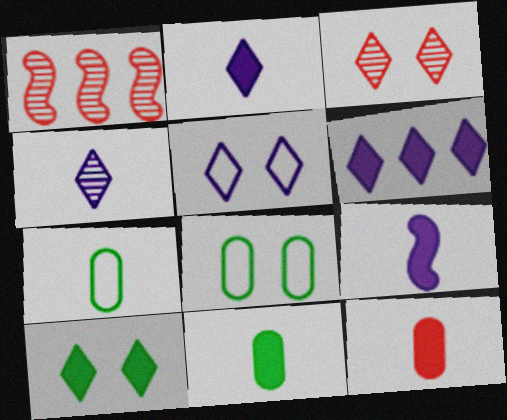[[1, 2, 8], 
[1, 5, 11], 
[3, 5, 10], 
[4, 5, 6]]